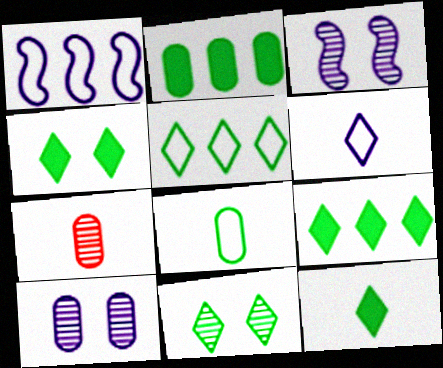[[1, 4, 7], 
[4, 9, 12], 
[5, 11, 12]]